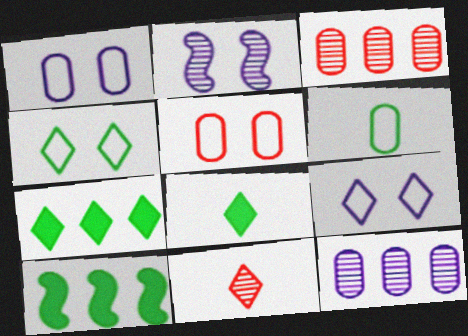[[1, 10, 11], 
[7, 9, 11]]